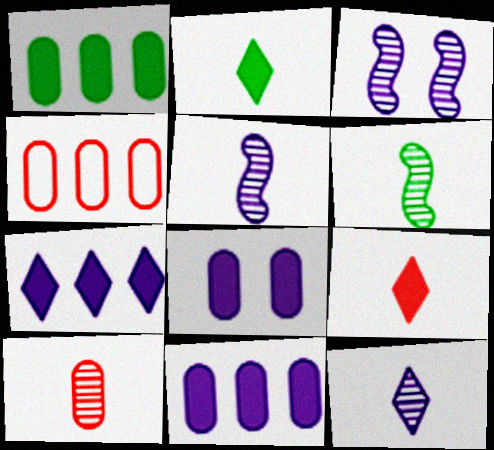[[2, 3, 4], 
[6, 10, 12]]